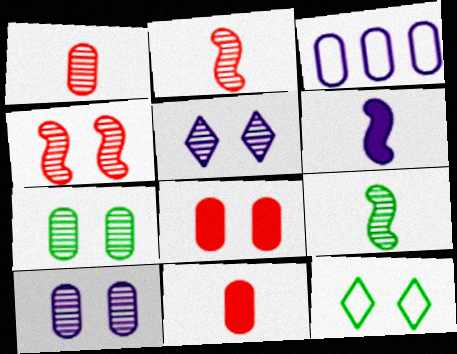[[3, 5, 6], 
[3, 7, 11], 
[4, 5, 7]]